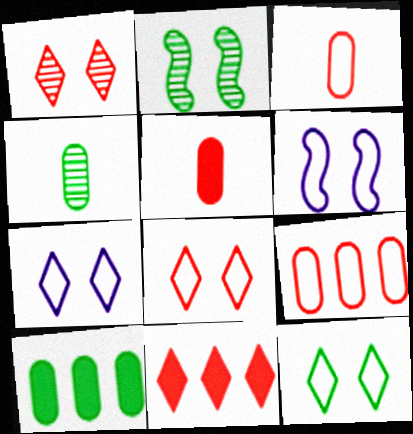[[4, 6, 11], 
[7, 8, 12]]